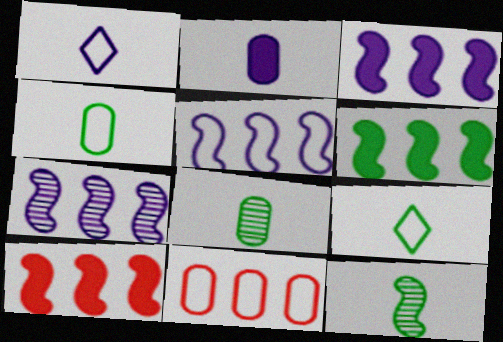[[3, 5, 7], 
[3, 6, 10]]